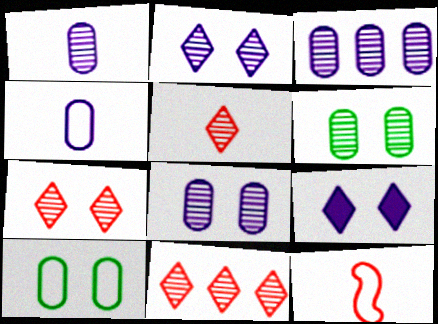[[1, 3, 8], 
[5, 7, 11]]